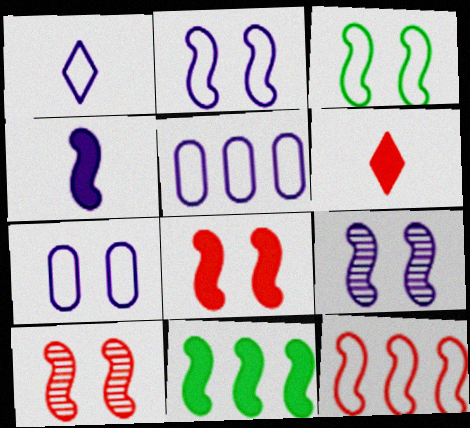[[1, 2, 5], 
[3, 8, 9], 
[4, 8, 11]]